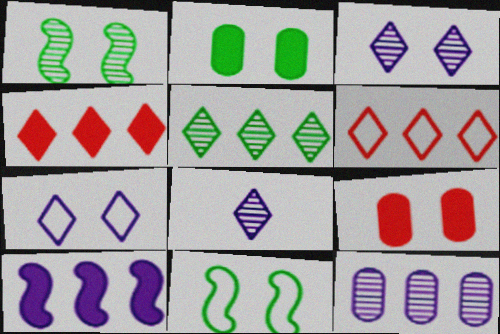[[1, 7, 9], 
[3, 9, 11]]